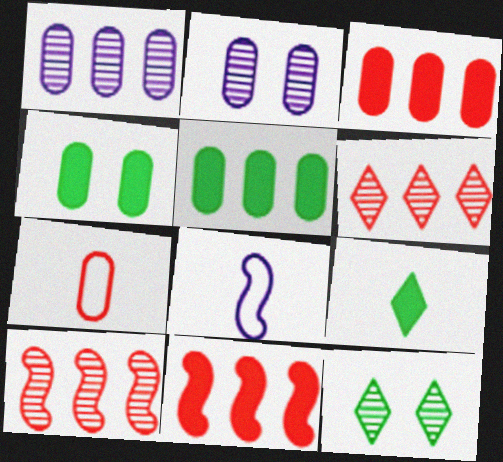[[1, 4, 7], 
[2, 5, 7], 
[3, 8, 12], 
[4, 6, 8]]